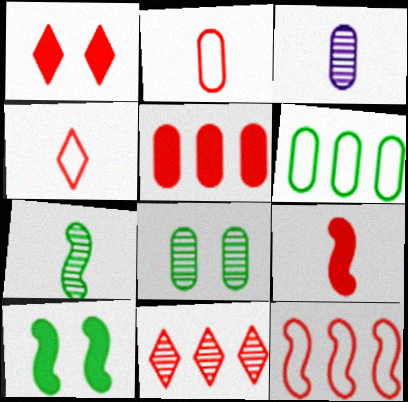[[1, 4, 11], 
[1, 5, 9], 
[5, 11, 12]]